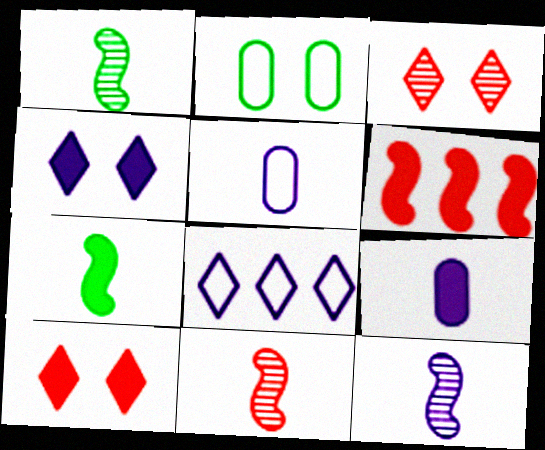[[1, 11, 12]]